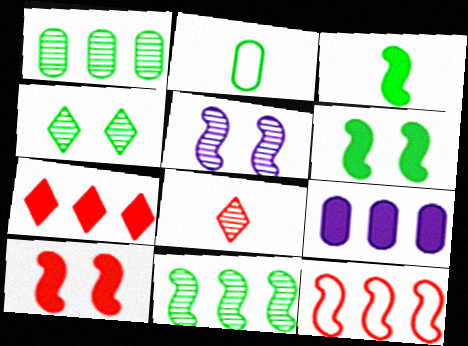[[1, 5, 8], 
[2, 5, 7], 
[3, 5, 12]]